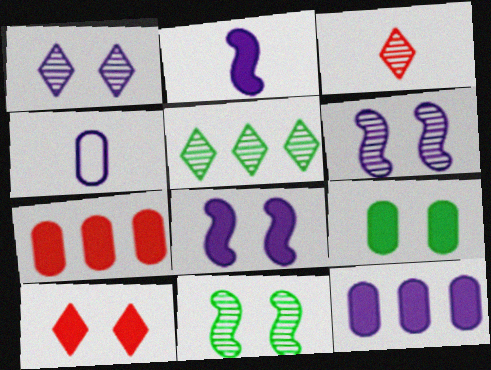[[1, 3, 5], 
[8, 9, 10]]